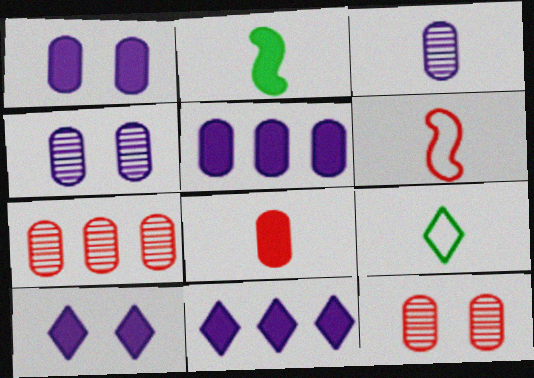[]